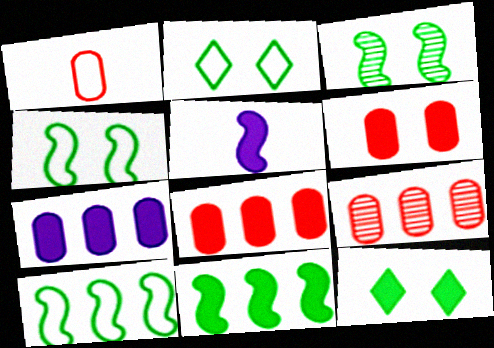[[1, 6, 9], 
[2, 5, 9], 
[5, 8, 12]]